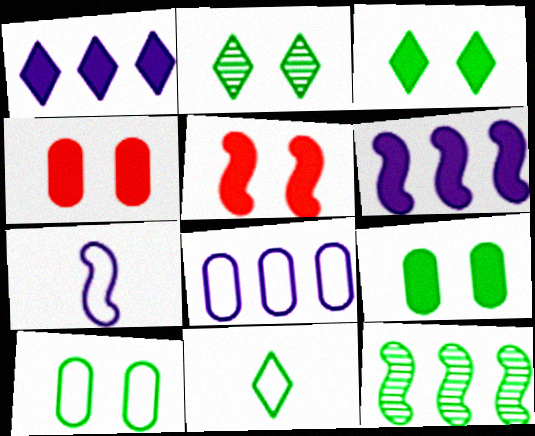[[5, 7, 12], 
[9, 11, 12]]